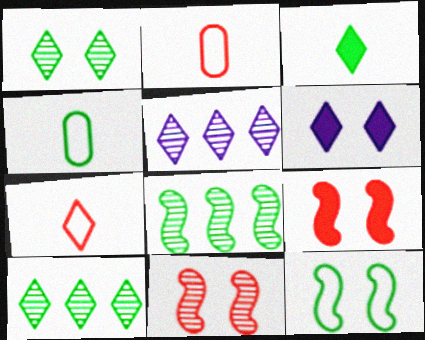[[2, 6, 8], 
[4, 5, 9], 
[6, 7, 10]]